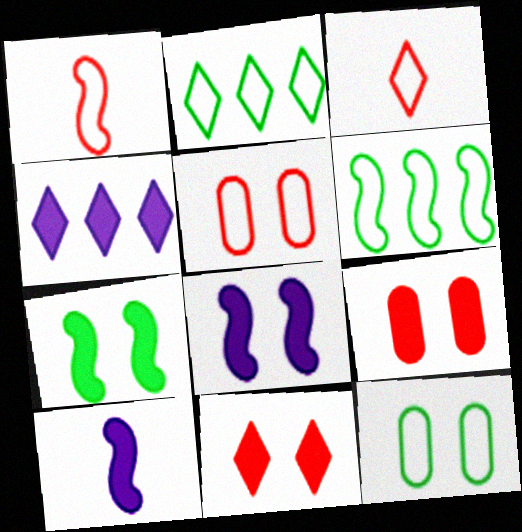[]